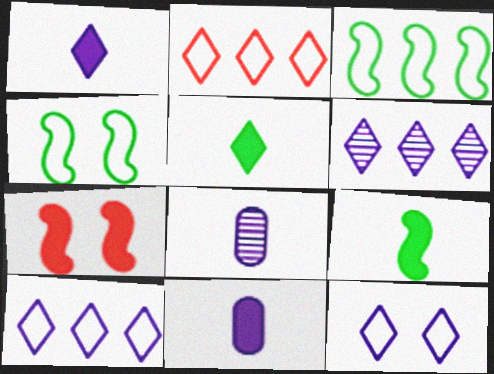[[1, 6, 12]]